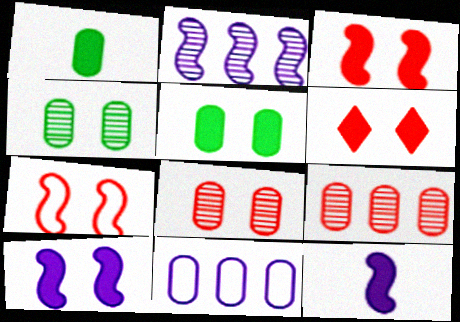[[1, 8, 11], 
[5, 6, 10], 
[6, 7, 8]]